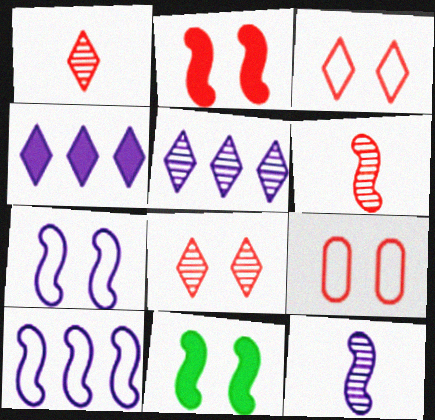[[2, 8, 9], 
[6, 10, 11]]